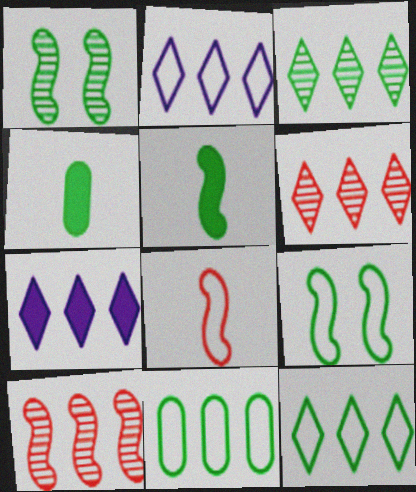[[1, 4, 12], 
[3, 4, 9], 
[6, 7, 12], 
[7, 10, 11]]